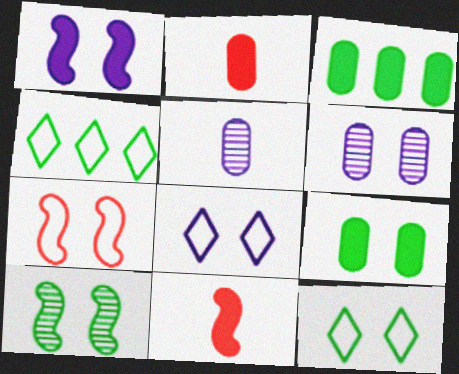[[1, 6, 8], 
[1, 7, 10], 
[4, 6, 11], 
[9, 10, 12]]